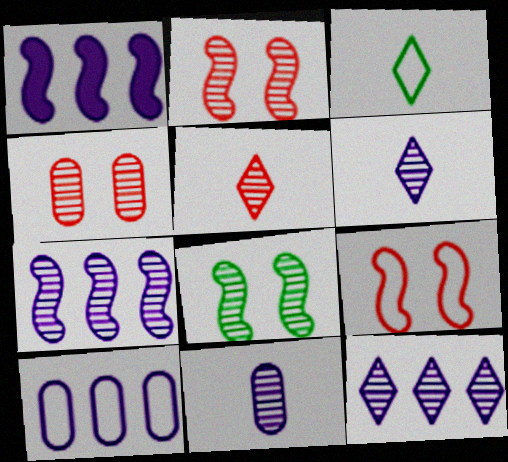[[1, 3, 4], 
[1, 10, 12], 
[3, 9, 10]]